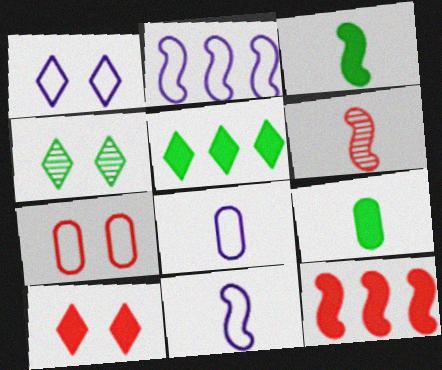[[1, 2, 8], 
[1, 4, 10], 
[3, 6, 11], 
[4, 8, 12]]